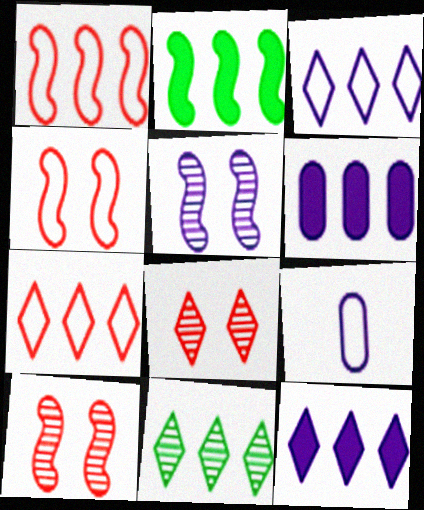[[1, 6, 11], 
[2, 8, 9], 
[5, 9, 12], 
[7, 11, 12]]